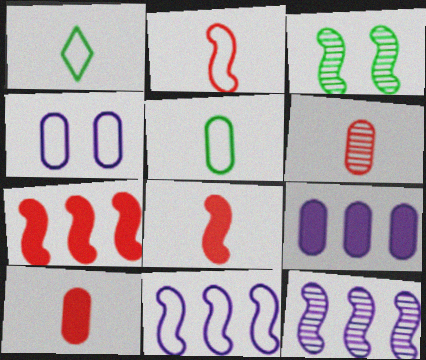[[3, 8, 11]]